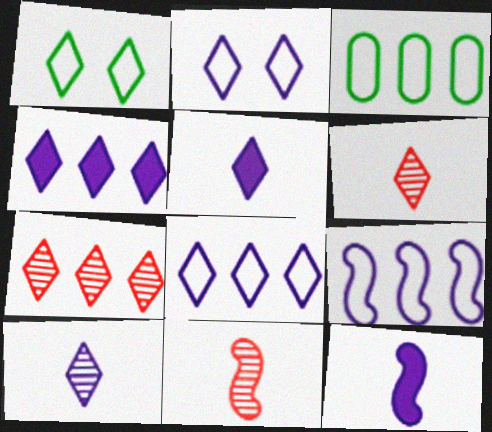[[1, 4, 6], 
[1, 5, 7], 
[2, 4, 10]]